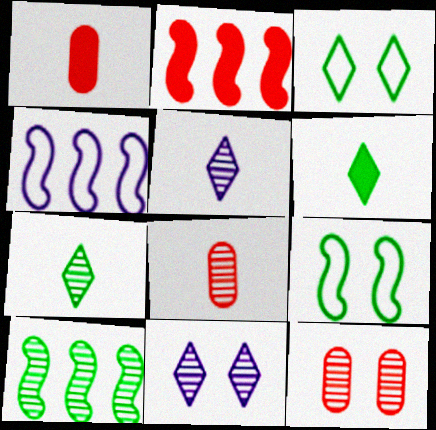[[2, 4, 10], 
[4, 6, 12], 
[5, 10, 12], 
[8, 10, 11]]